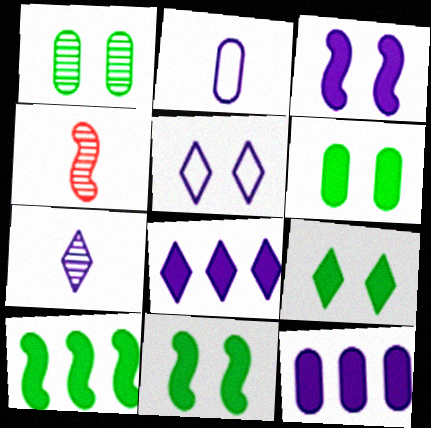[[5, 7, 8], 
[6, 9, 11]]